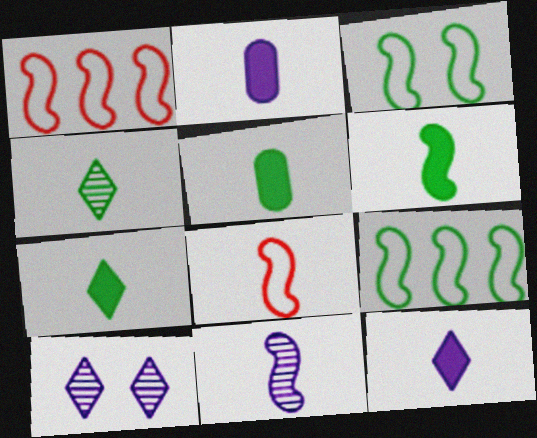[[1, 5, 10], 
[2, 4, 8], 
[5, 6, 7], 
[6, 8, 11]]